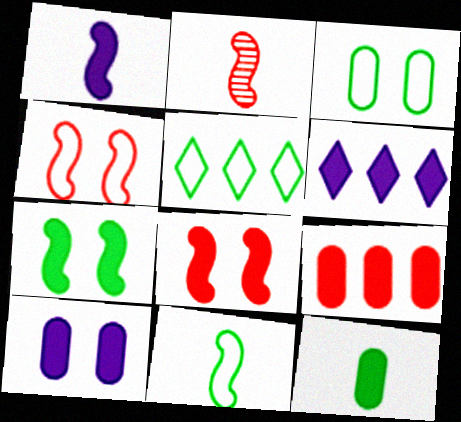[[1, 2, 11], 
[1, 6, 10], 
[2, 3, 6], 
[2, 5, 10], 
[3, 5, 11], 
[6, 8, 12], 
[9, 10, 12]]